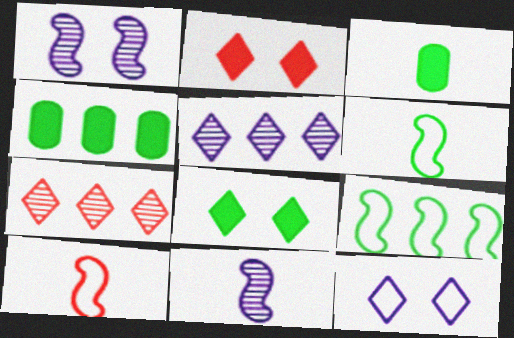[]